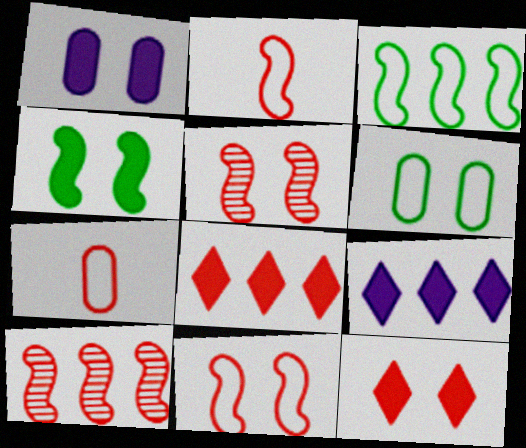[[1, 4, 12], 
[5, 7, 8], 
[7, 10, 12]]